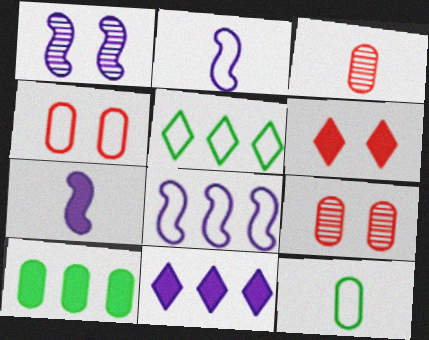[[1, 7, 8], 
[2, 4, 5], 
[5, 7, 9], 
[6, 7, 10]]